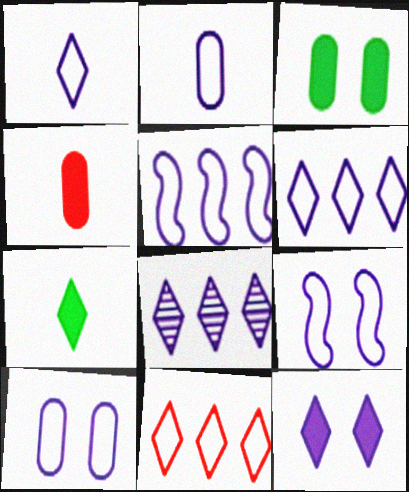[[1, 5, 10], 
[1, 8, 12], 
[2, 6, 9]]